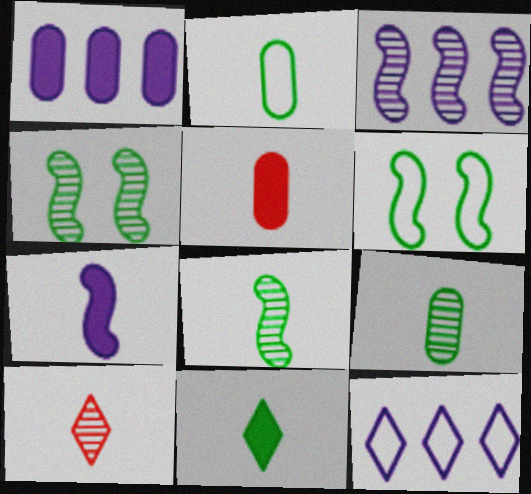[[1, 3, 12], 
[1, 6, 10], 
[2, 7, 10], 
[2, 8, 11], 
[4, 5, 12], 
[5, 7, 11]]